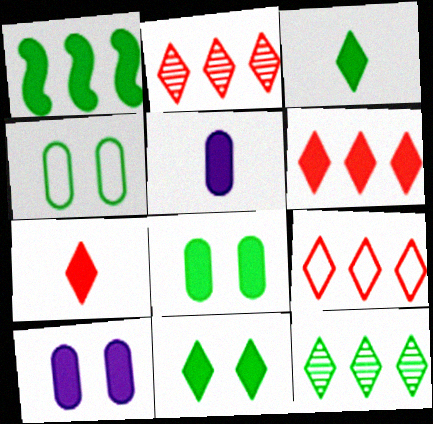[[1, 3, 8], 
[1, 7, 10], 
[2, 6, 9]]